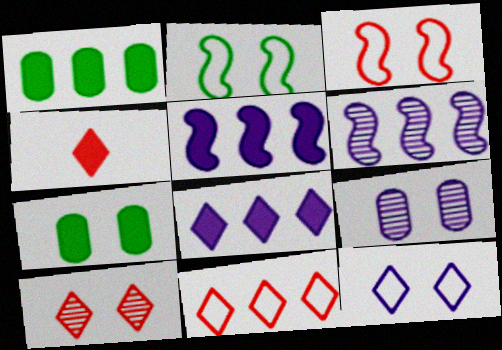[[1, 6, 11], 
[4, 5, 7], 
[4, 10, 11]]